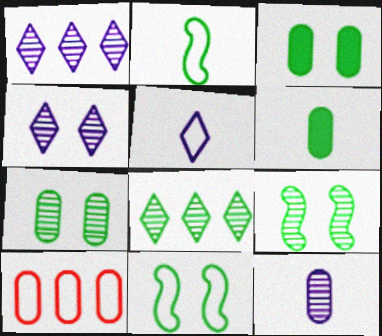[[2, 3, 8], 
[3, 10, 12], 
[5, 10, 11], 
[6, 8, 11]]